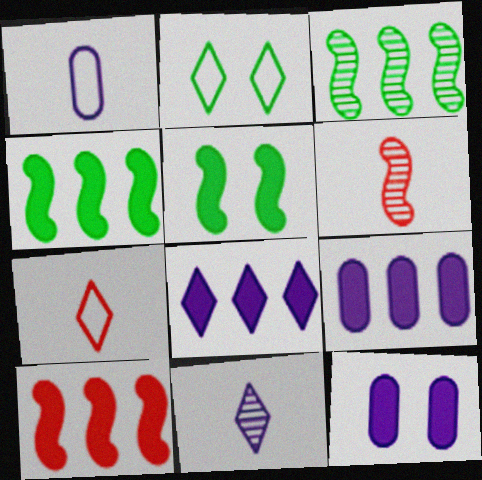[[2, 6, 9], 
[3, 7, 12]]